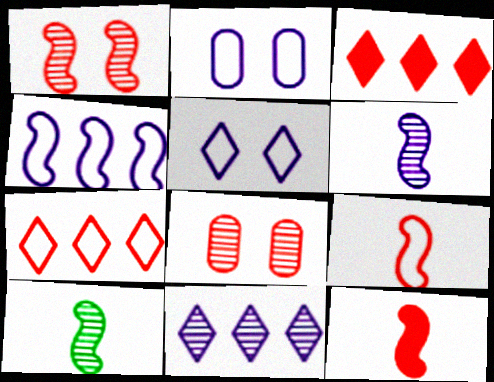[[2, 3, 10], 
[3, 8, 9], 
[7, 8, 12], 
[8, 10, 11]]